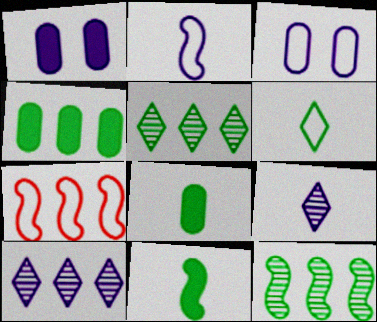[[1, 2, 10], 
[3, 6, 7], 
[4, 7, 10]]